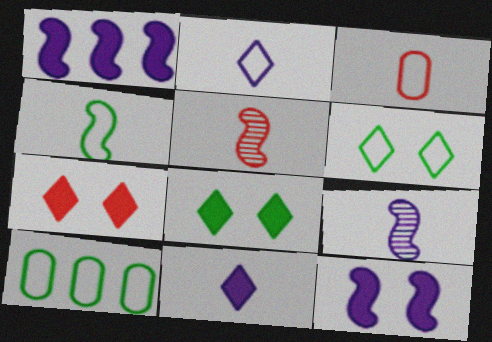[[2, 3, 4], 
[4, 6, 10], 
[7, 9, 10]]